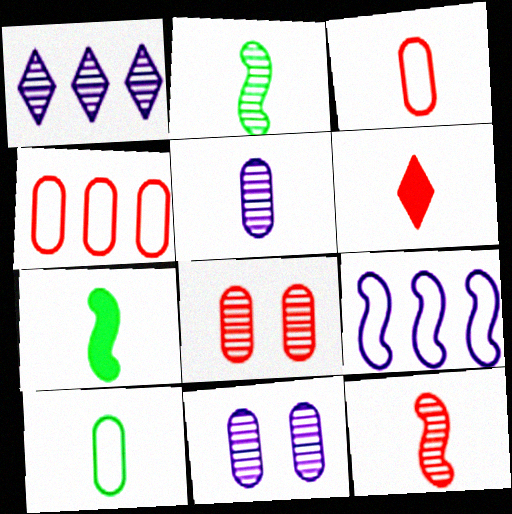[[1, 2, 8], 
[3, 6, 12]]